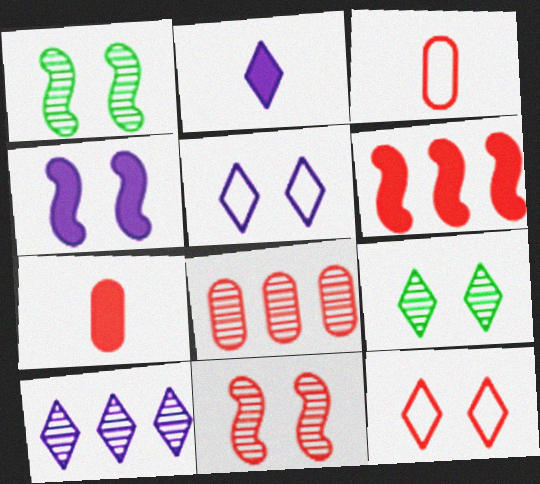[[2, 5, 10]]